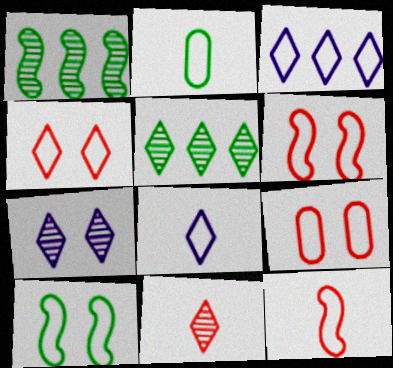[[2, 3, 6], 
[2, 8, 12], 
[4, 6, 9], 
[5, 7, 11]]